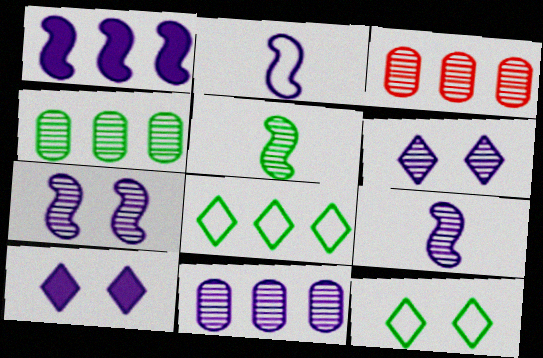[[1, 2, 7], 
[1, 3, 8], 
[2, 10, 11], 
[3, 4, 11], 
[3, 5, 6], 
[6, 9, 11]]